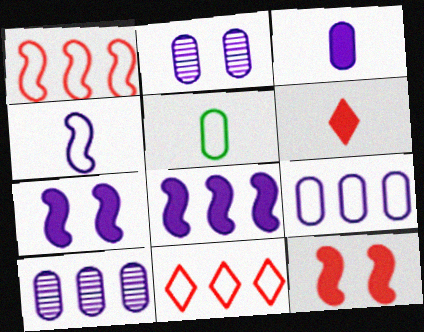[[2, 3, 9]]